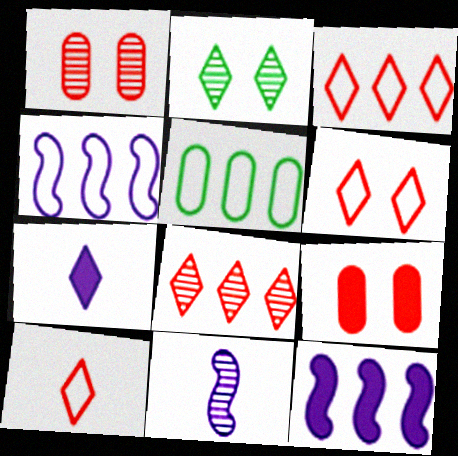[[2, 3, 7], 
[3, 4, 5], 
[3, 6, 10], 
[5, 8, 12]]